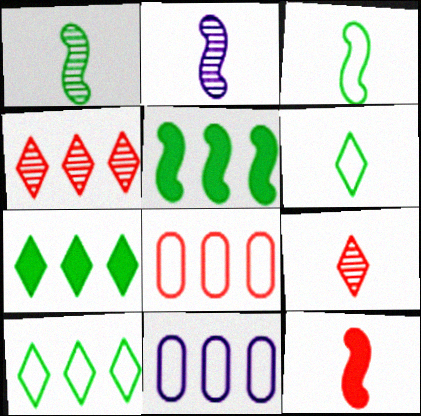[[2, 3, 12], 
[4, 5, 11]]